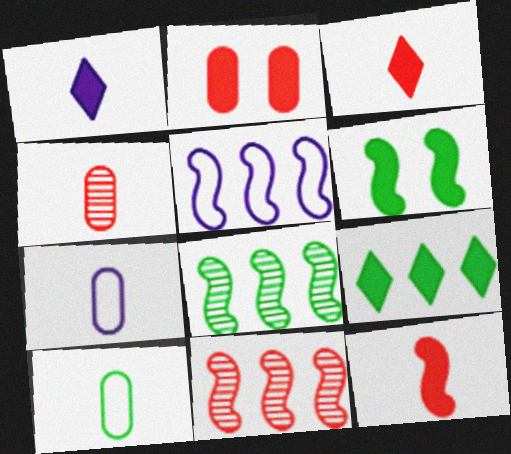[]